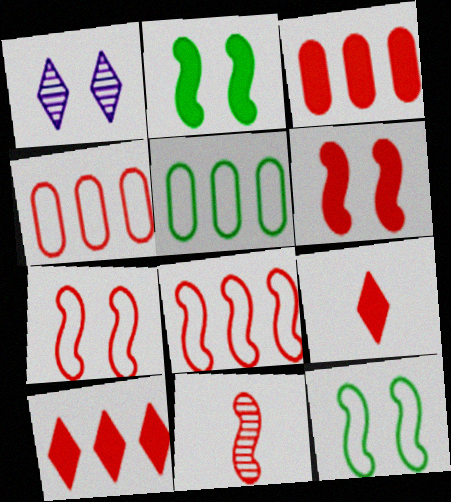[[3, 6, 9], 
[6, 8, 11]]